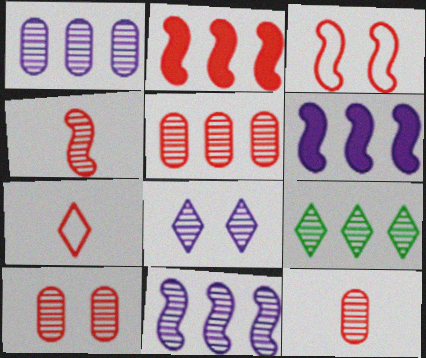[[2, 3, 4], 
[2, 7, 10], 
[5, 9, 11], 
[5, 10, 12]]